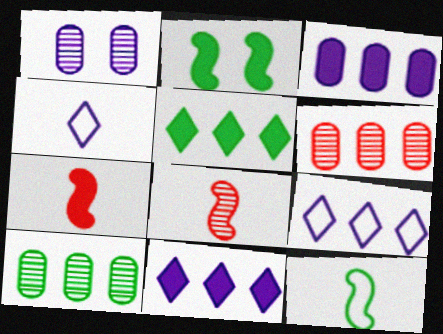[[2, 4, 6]]